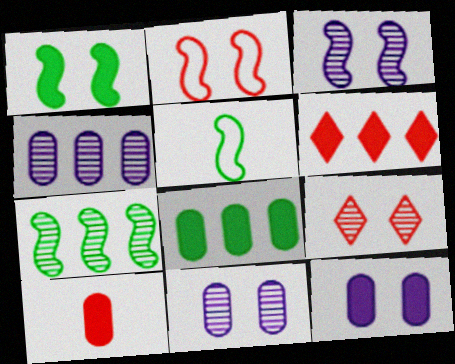[[1, 2, 3], 
[1, 5, 7], 
[5, 6, 11], 
[8, 10, 12]]